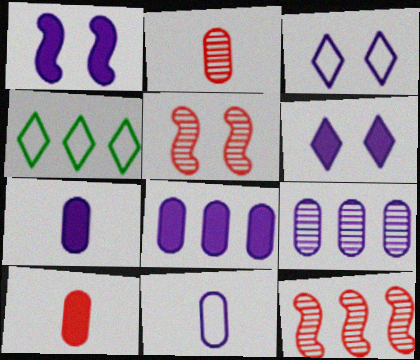[[1, 2, 4], 
[4, 5, 7], 
[4, 8, 12]]